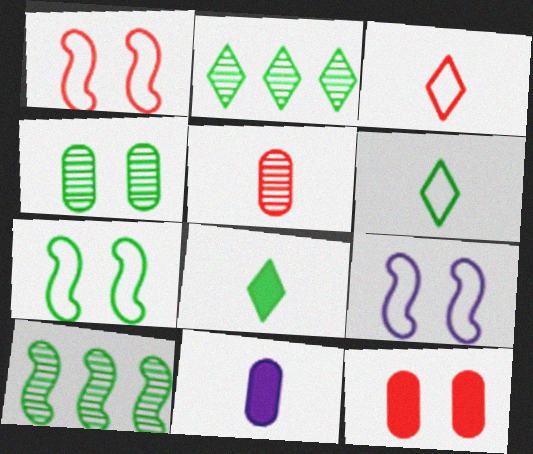[[1, 2, 11], 
[1, 7, 9]]